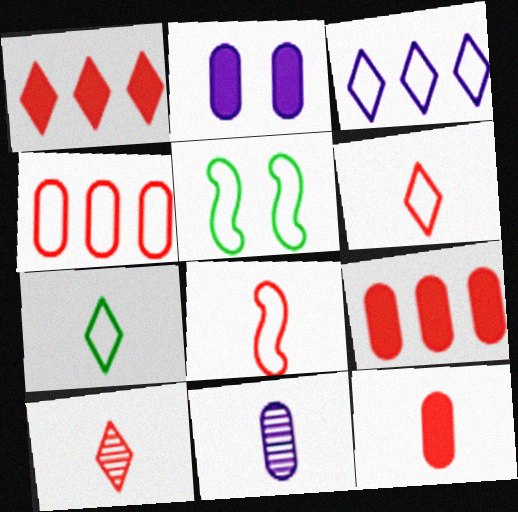[[1, 5, 11], 
[8, 10, 12]]